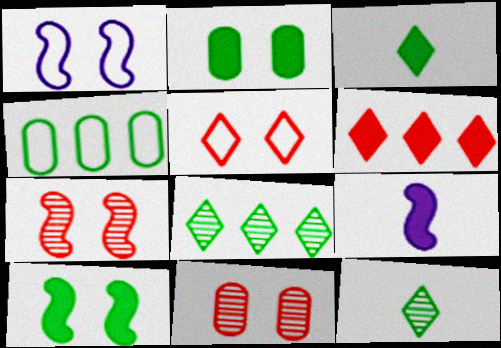[[1, 7, 10], 
[2, 6, 9], 
[4, 10, 12]]